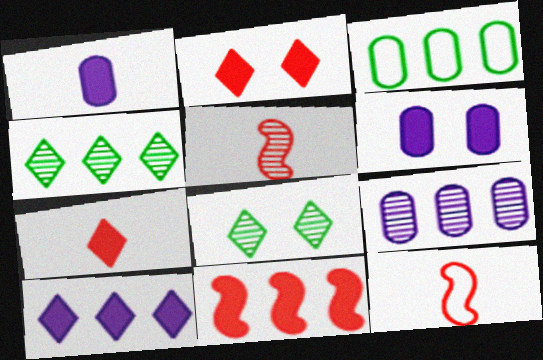[[4, 6, 12], 
[5, 8, 9]]